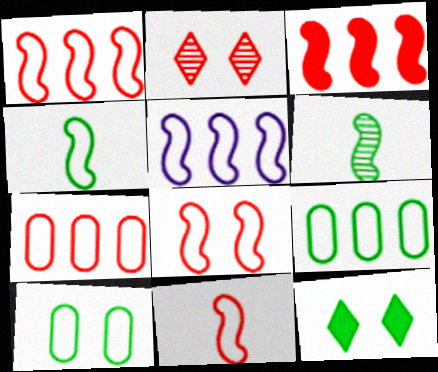[[1, 8, 11], 
[4, 5, 8], 
[6, 9, 12]]